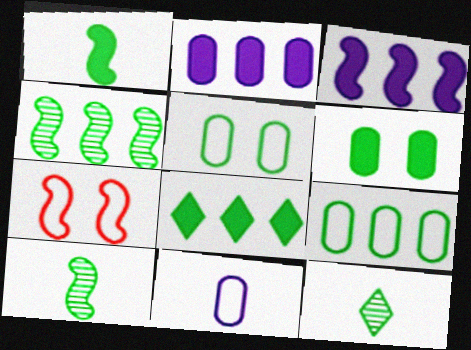[[1, 6, 8], 
[2, 7, 12], 
[3, 7, 10], 
[4, 8, 9], 
[5, 8, 10]]